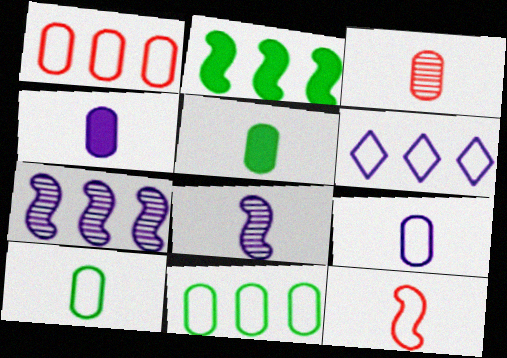[[3, 4, 10], 
[3, 5, 9]]